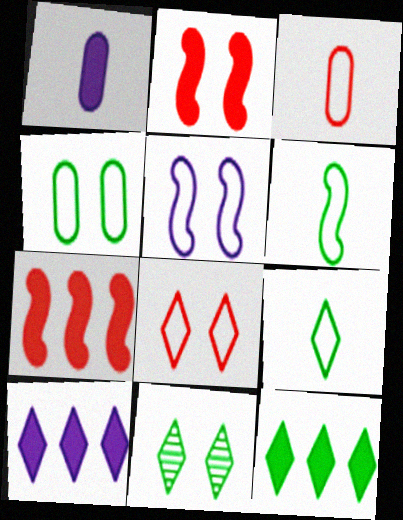[[1, 2, 12], 
[4, 5, 8], 
[9, 11, 12]]